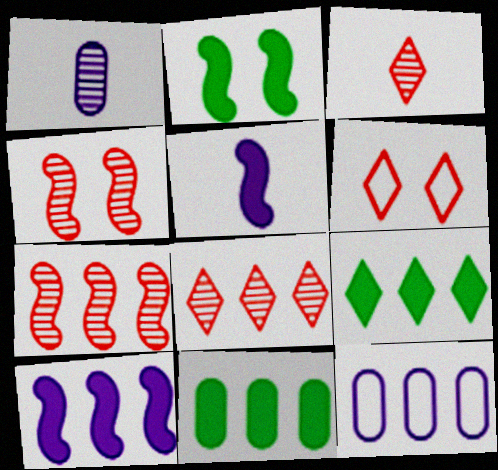[[2, 3, 12], 
[7, 9, 12]]